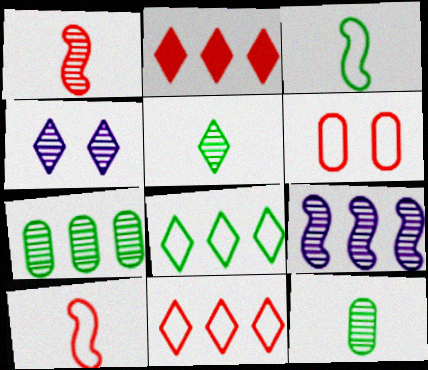[[1, 2, 6], 
[1, 4, 7], 
[6, 10, 11]]